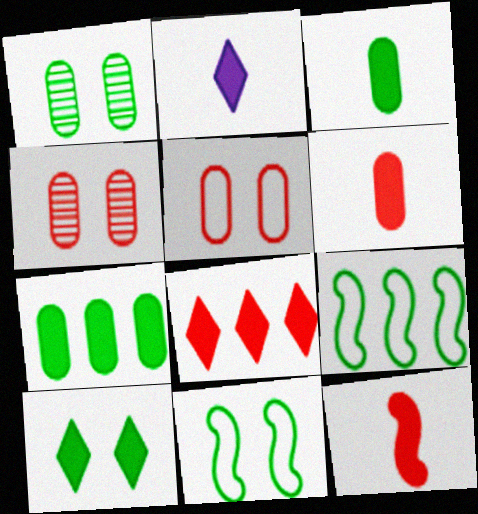[[1, 10, 11], 
[2, 3, 12], 
[2, 4, 9], 
[2, 8, 10]]